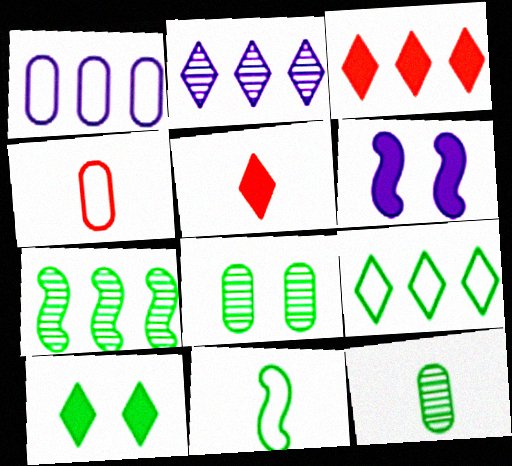[[1, 3, 7], 
[2, 3, 9]]